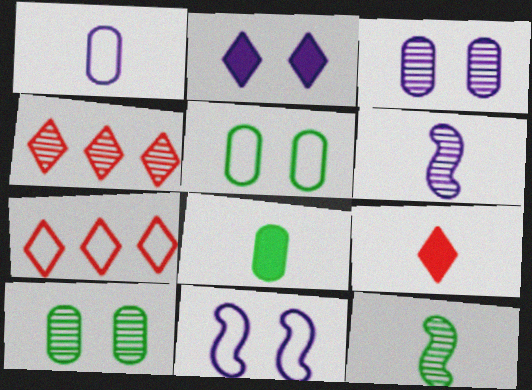[[1, 9, 12], 
[2, 3, 11], 
[3, 4, 12], 
[4, 6, 10], 
[4, 8, 11]]